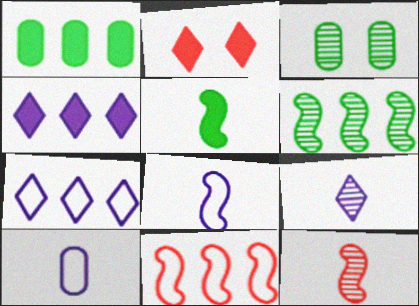[[2, 6, 10], 
[5, 8, 12]]